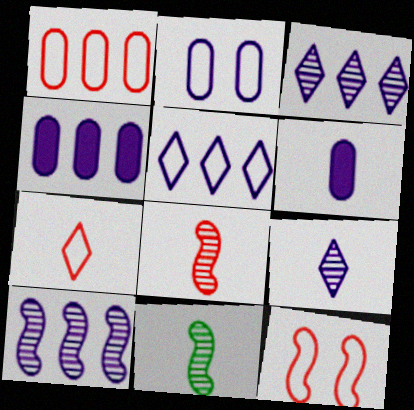[[1, 7, 12], 
[4, 5, 10], 
[6, 7, 11]]